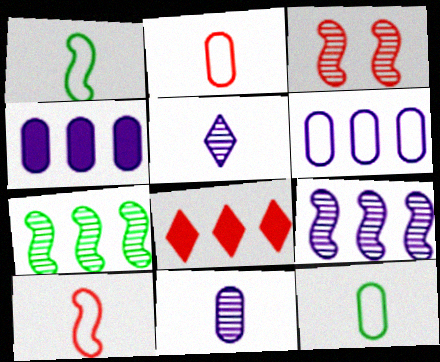[[2, 3, 8], 
[6, 7, 8]]